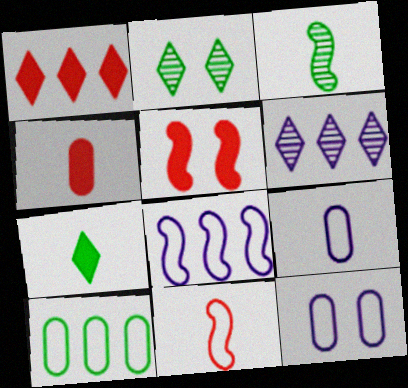[[1, 3, 12], 
[1, 4, 5], 
[2, 4, 8], 
[2, 5, 12], 
[3, 5, 8]]